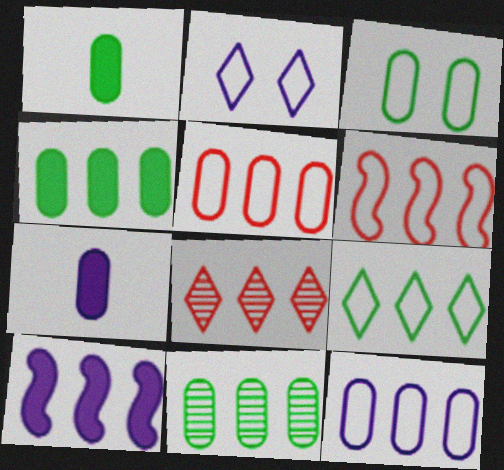[[1, 3, 11], 
[6, 9, 12]]